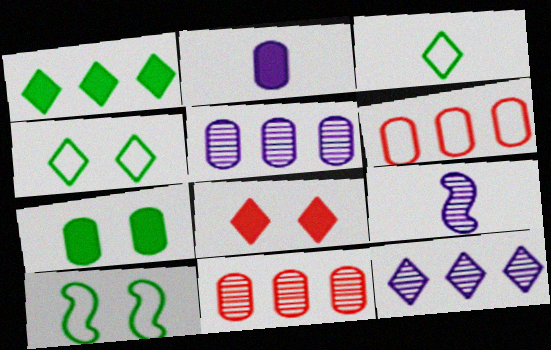[[3, 8, 12]]